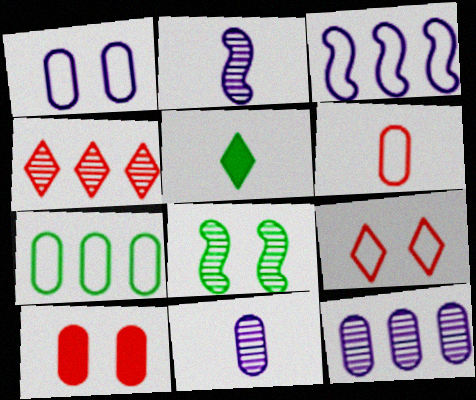[[1, 6, 7], 
[2, 5, 6], 
[4, 8, 11], 
[5, 7, 8], 
[7, 10, 11]]